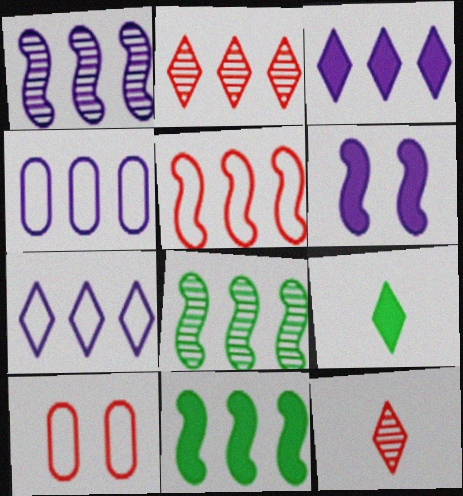[[1, 3, 4], 
[1, 5, 11], 
[1, 9, 10], 
[2, 4, 11]]